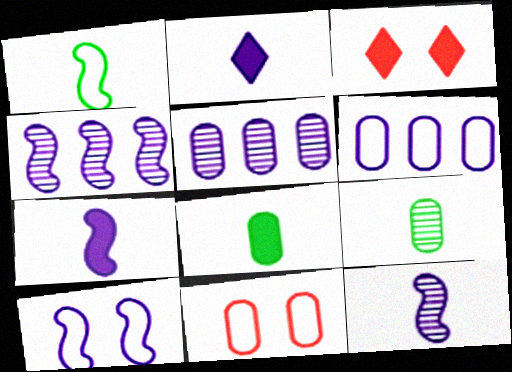[[1, 3, 5], 
[2, 5, 10], 
[4, 7, 10], 
[5, 8, 11]]